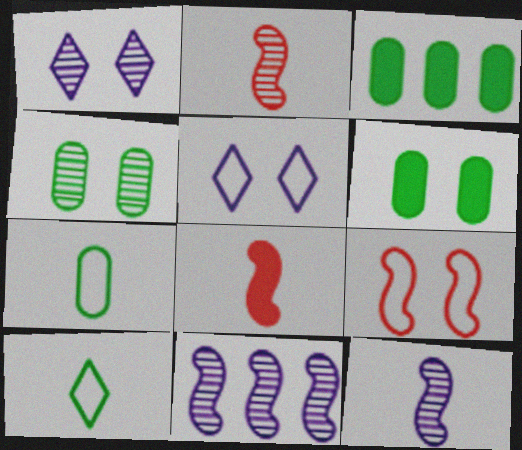[[1, 6, 9], 
[2, 3, 5], 
[3, 4, 7]]